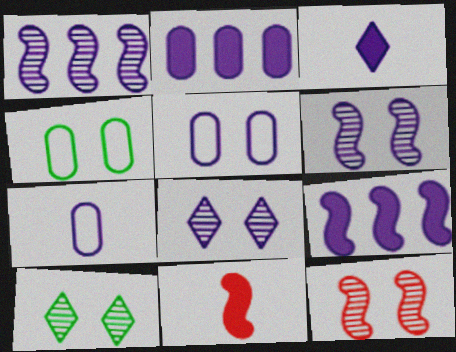[[1, 3, 5], 
[7, 8, 9]]